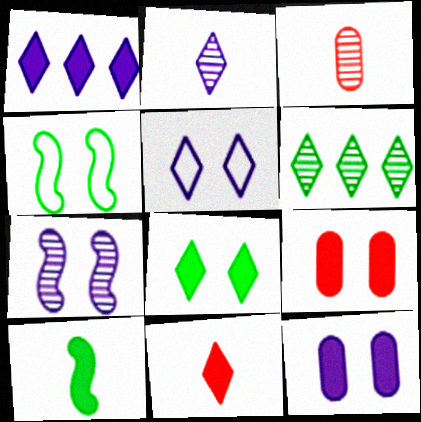[[1, 2, 5], 
[1, 3, 4], 
[1, 8, 11], 
[1, 9, 10], 
[3, 6, 7], 
[5, 6, 11], 
[5, 7, 12]]